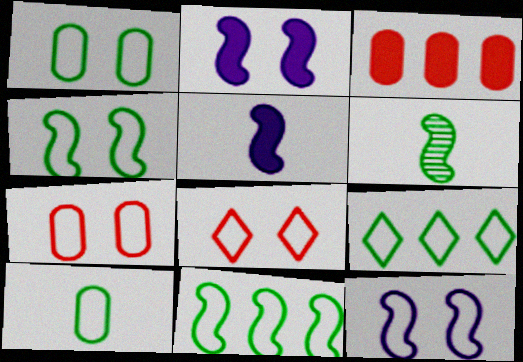[[1, 8, 12], 
[4, 9, 10]]